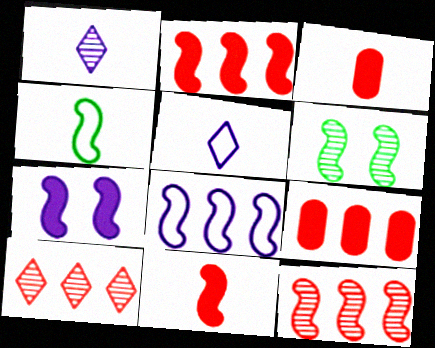[[1, 3, 4], 
[4, 7, 12], 
[5, 6, 9], 
[6, 8, 11]]